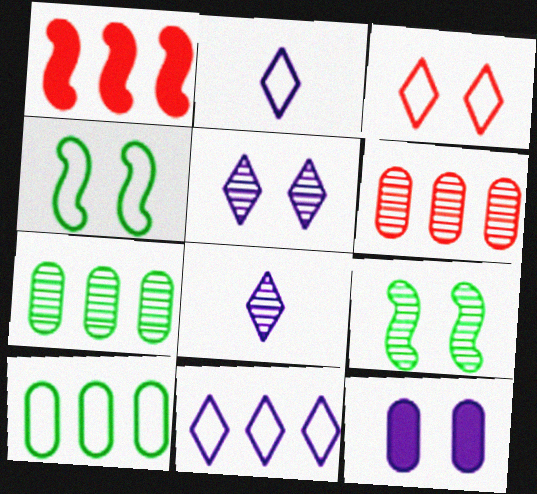[[1, 7, 11], 
[3, 9, 12], 
[6, 8, 9]]